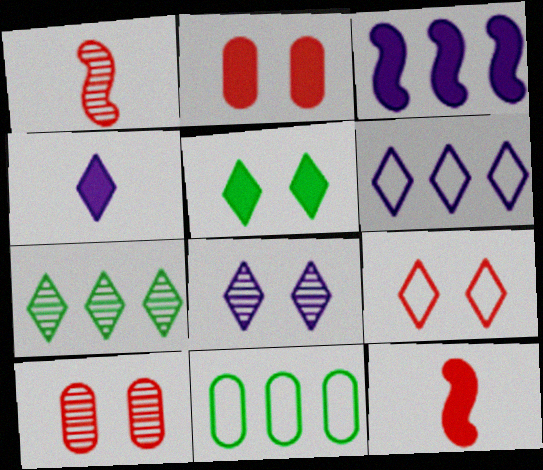[[4, 6, 8], 
[4, 7, 9], 
[5, 8, 9], 
[8, 11, 12]]